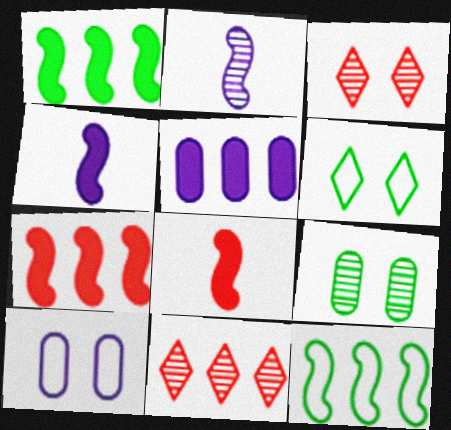[[2, 9, 11], 
[5, 11, 12]]